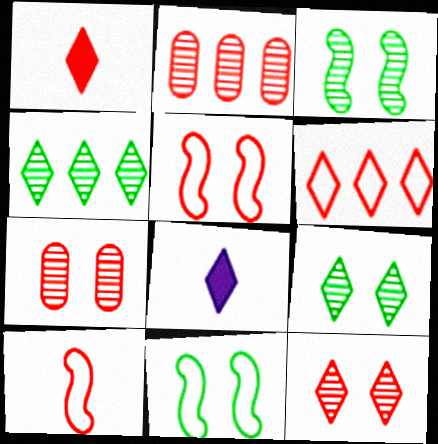[[1, 2, 5], 
[1, 6, 12], 
[2, 8, 11], 
[6, 8, 9]]